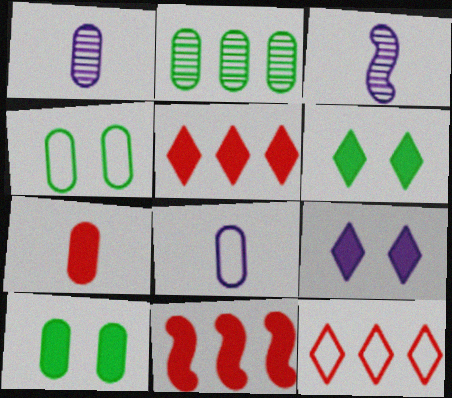[[3, 4, 5], 
[3, 10, 12]]